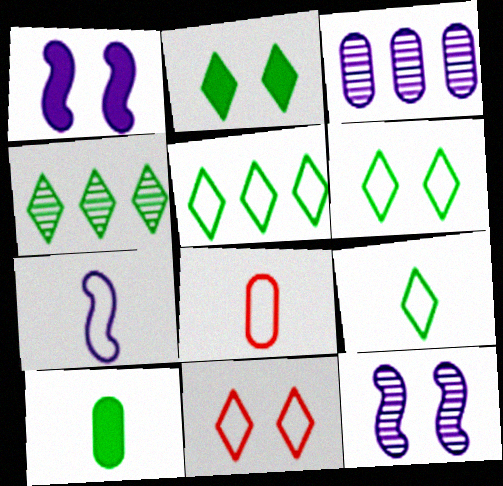[[1, 4, 8], 
[2, 4, 9], 
[5, 6, 9], 
[7, 8, 9]]